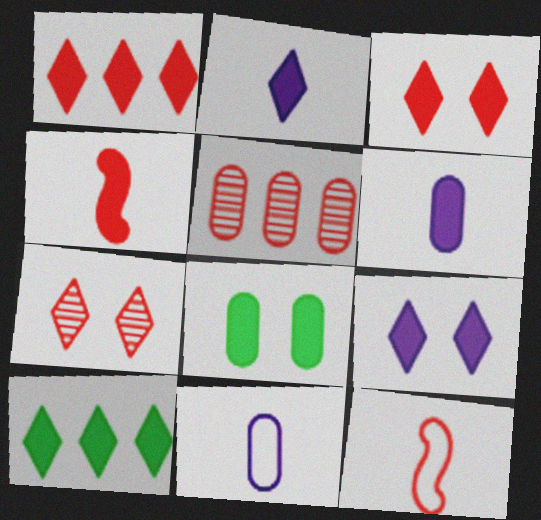[[2, 3, 10], 
[3, 5, 12], 
[5, 8, 11]]